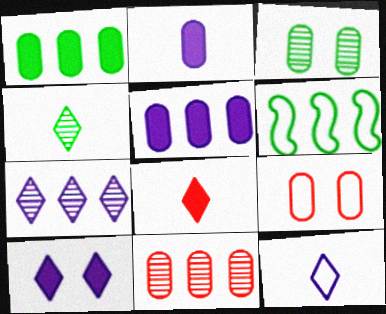[[4, 8, 12], 
[6, 9, 12], 
[7, 10, 12]]